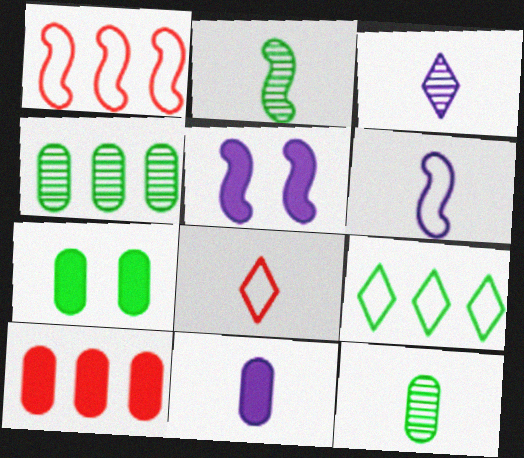[[1, 2, 5], 
[1, 3, 7], 
[2, 7, 9], 
[2, 8, 11], 
[3, 6, 11], 
[4, 5, 8], 
[7, 10, 11]]